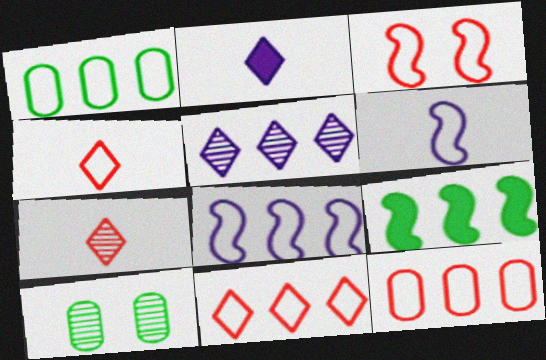[[1, 8, 11], 
[3, 4, 12], 
[5, 9, 12]]